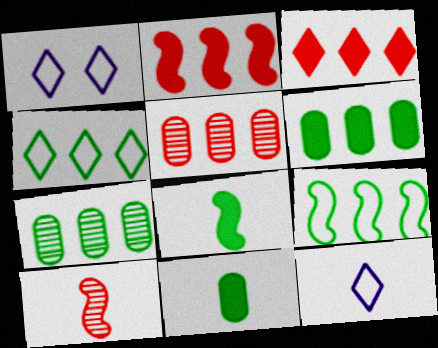[[1, 5, 8], 
[1, 6, 10], 
[10, 11, 12]]